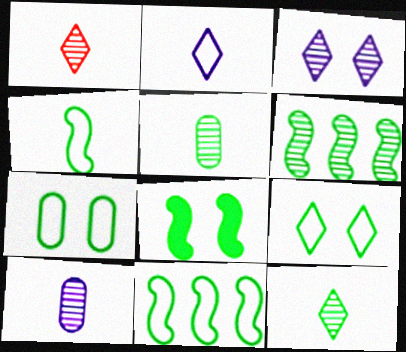[[4, 6, 8]]